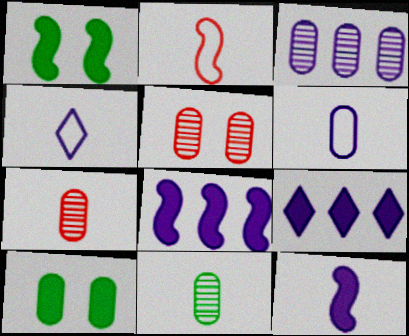[[3, 5, 11]]